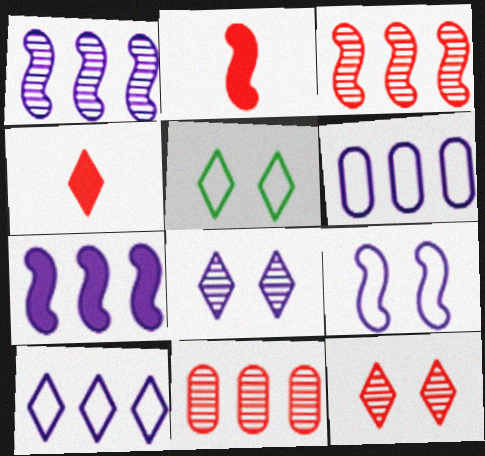[]